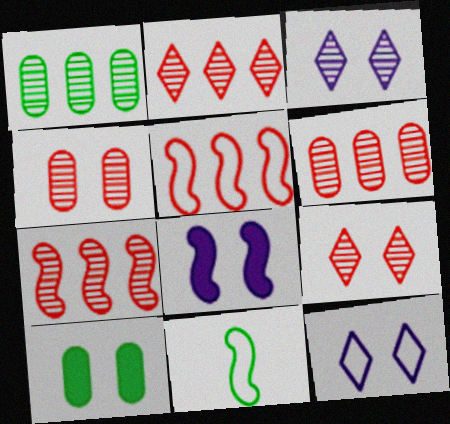[[2, 6, 7], 
[7, 8, 11]]